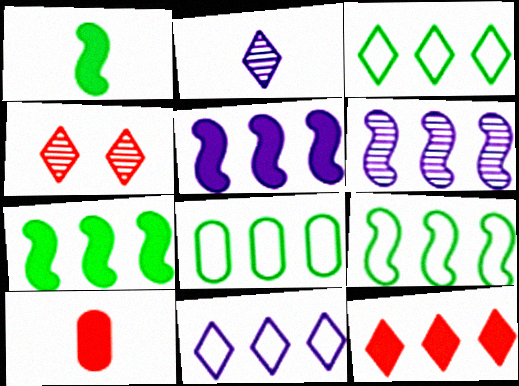[[3, 8, 9], 
[6, 8, 12]]